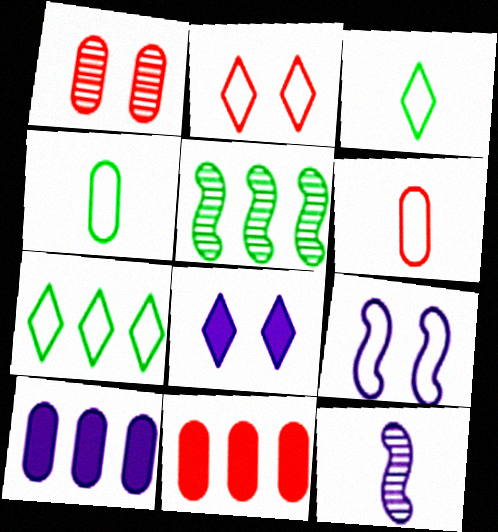[[1, 4, 10], 
[1, 6, 11], 
[5, 6, 8], 
[6, 7, 9]]